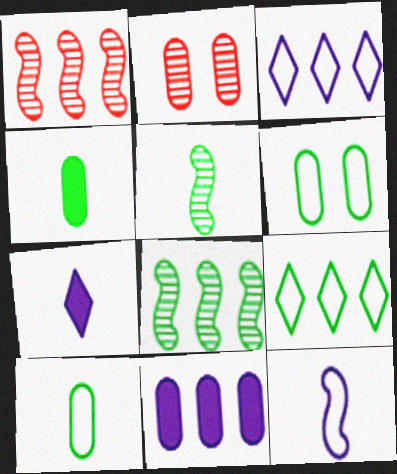[[1, 6, 7], 
[1, 9, 11], 
[2, 10, 11]]